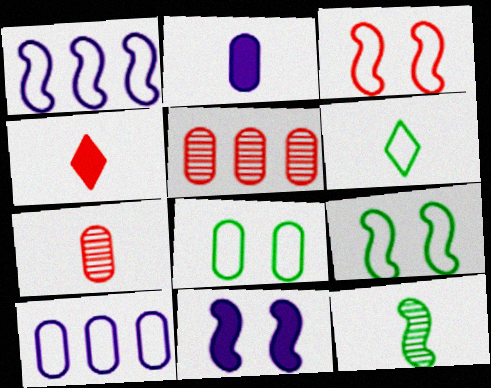[[2, 5, 8], 
[3, 4, 5], 
[3, 6, 10], 
[5, 6, 11]]